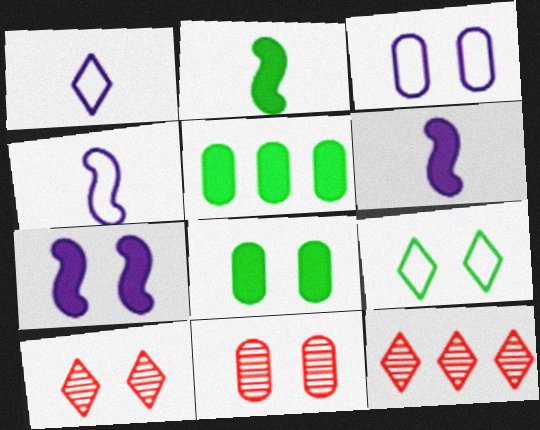[[2, 3, 12], 
[3, 8, 11], 
[4, 5, 10], 
[4, 8, 12], 
[7, 9, 11]]